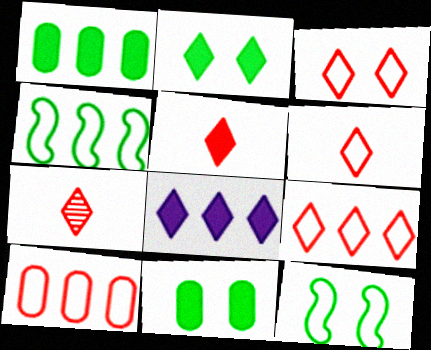[[2, 5, 8], 
[3, 6, 9], 
[5, 6, 7]]